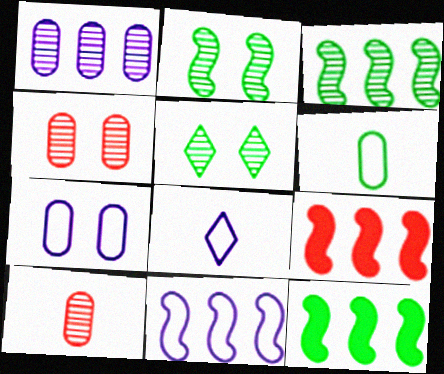[[3, 9, 11], 
[4, 8, 12], 
[5, 6, 12], 
[7, 8, 11]]